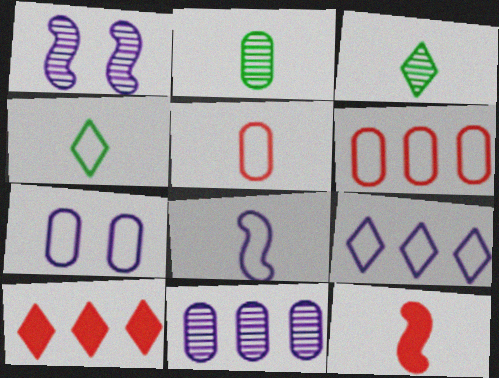[[4, 5, 8], 
[7, 8, 9]]